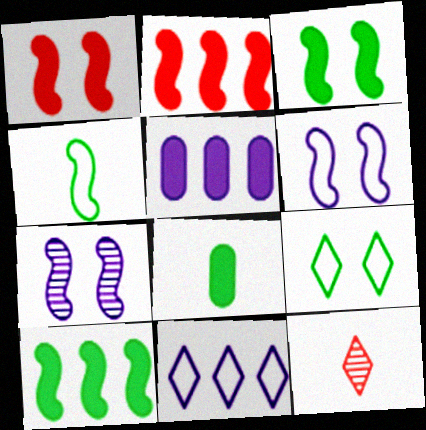[[2, 4, 7]]